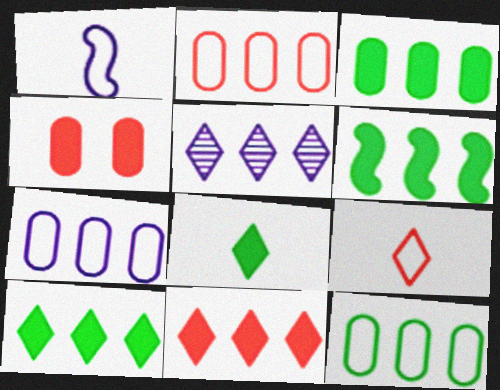[[2, 5, 6], 
[2, 7, 12], 
[3, 6, 10]]